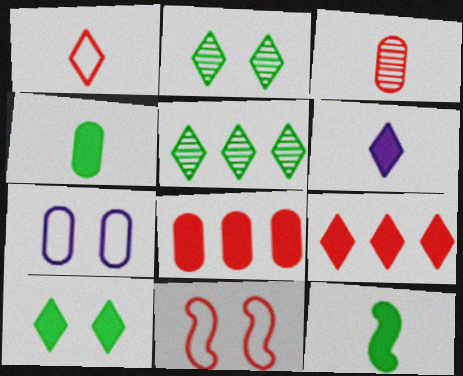[[3, 9, 11], 
[6, 9, 10]]